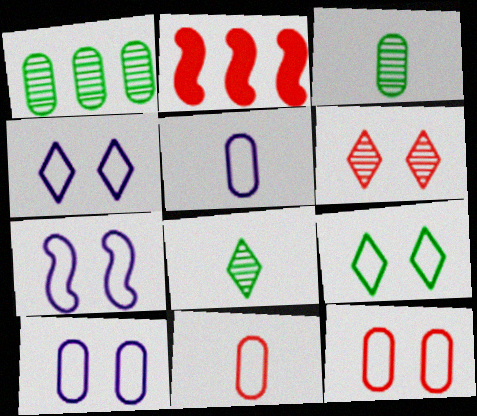[[2, 3, 4], 
[2, 6, 11], 
[2, 8, 10], 
[4, 7, 10], 
[7, 9, 12]]